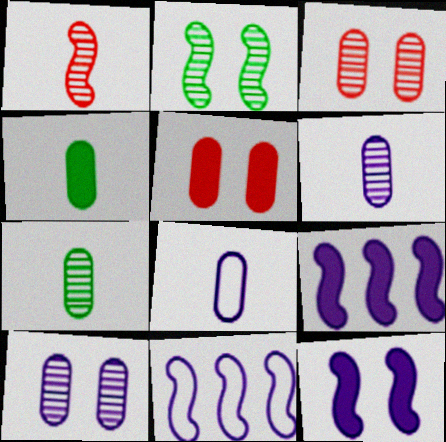[]